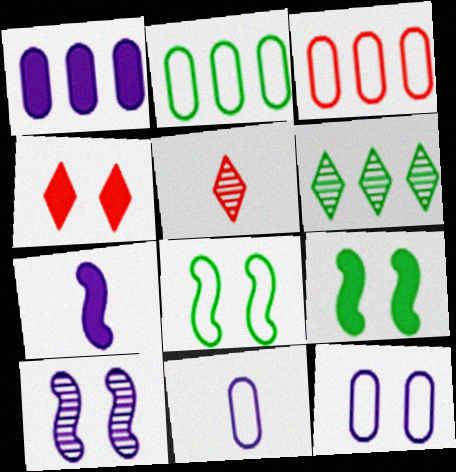[[1, 5, 8]]